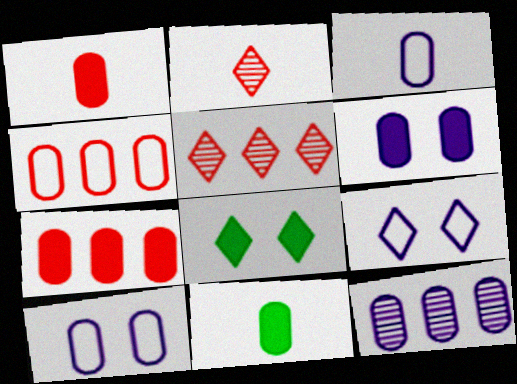[[3, 6, 12], 
[6, 7, 11]]